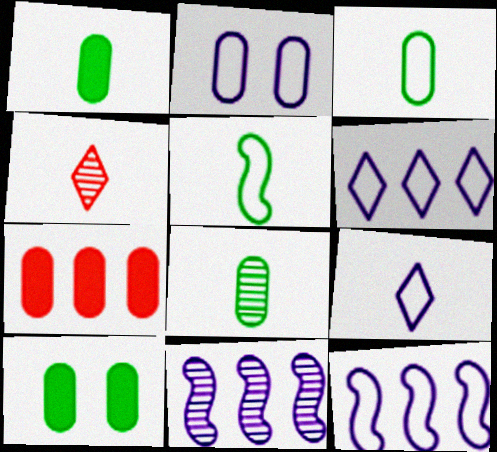[[1, 3, 8], 
[2, 7, 8], 
[2, 9, 12], 
[4, 10, 12]]